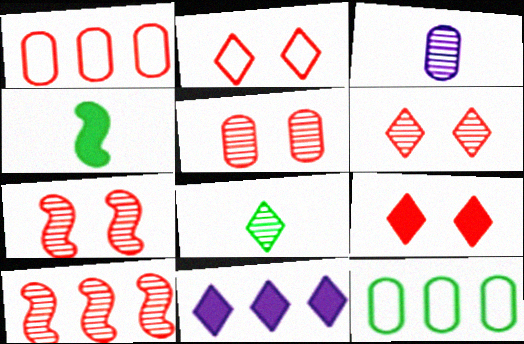[[2, 6, 9], 
[2, 8, 11], 
[5, 6, 7], 
[10, 11, 12]]